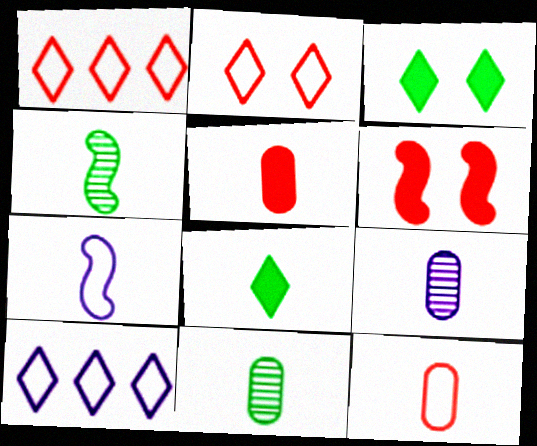[[6, 10, 11]]